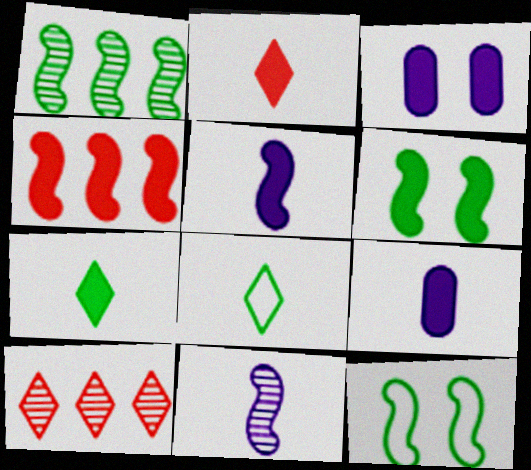[[3, 4, 7], 
[4, 5, 6], 
[4, 11, 12], 
[9, 10, 12]]